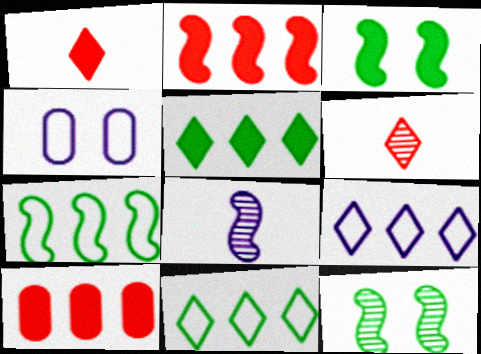[]